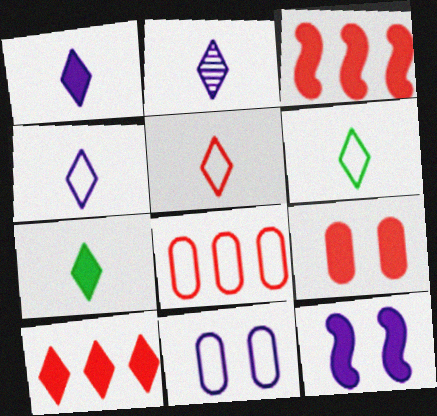[[1, 2, 4], 
[2, 5, 7], 
[4, 5, 6]]